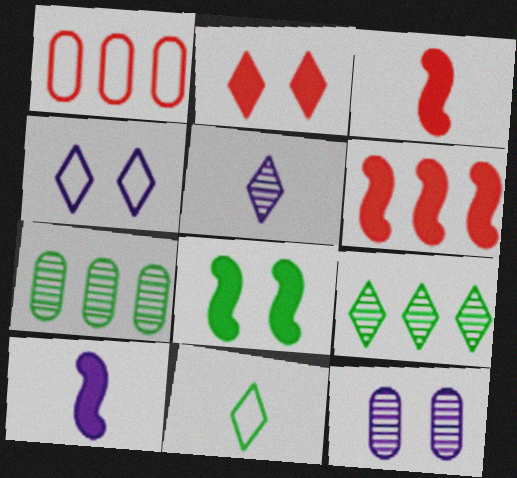[[1, 5, 8], 
[3, 4, 7], 
[6, 8, 10], 
[6, 11, 12], 
[7, 8, 11]]